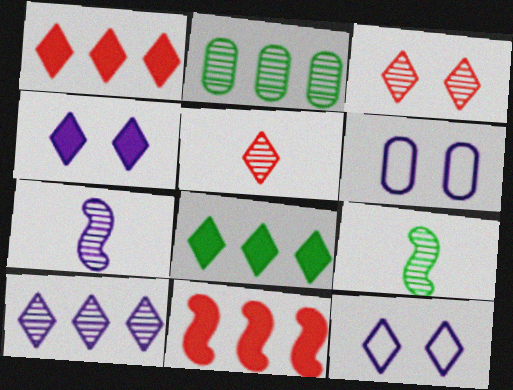[[1, 6, 9], 
[2, 3, 7], 
[5, 8, 12]]